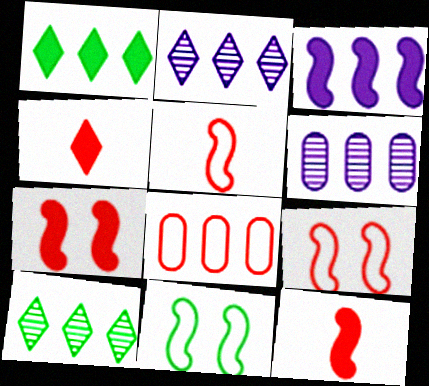[[3, 8, 10], 
[4, 6, 11]]